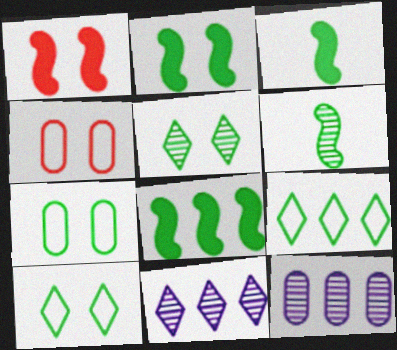[[2, 3, 8], 
[2, 5, 7], 
[3, 4, 11]]